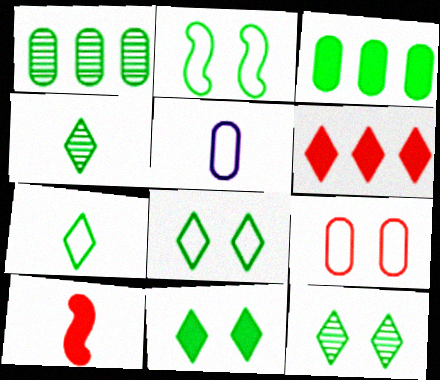[[2, 3, 4], 
[4, 5, 10], 
[8, 11, 12]]